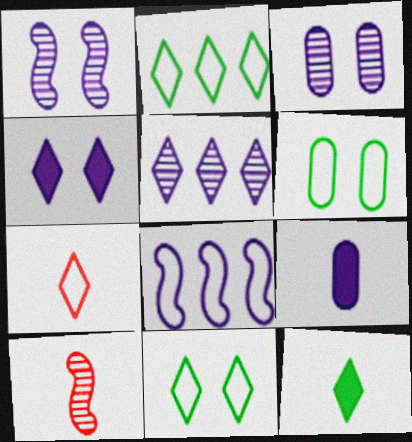[[6, 7, 8]]